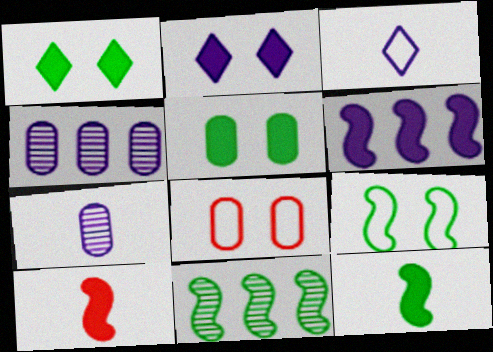[[9, 11, 12]]